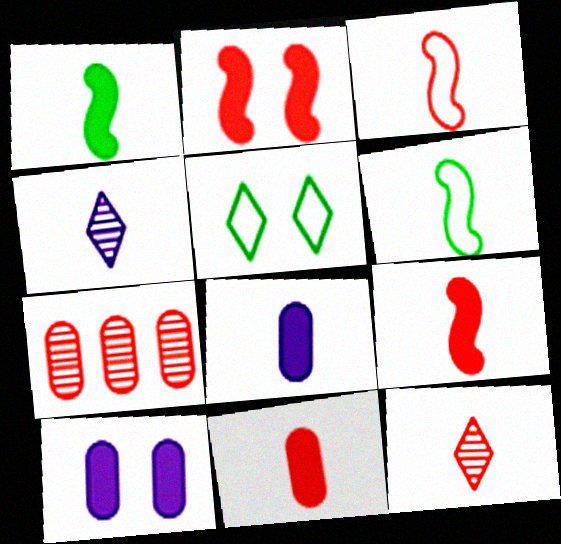[[3, 11, 12], 
[4, 6, 11], 
[6, 8, 12]]